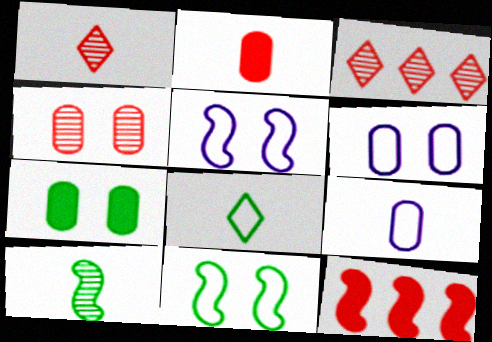[[4, 6, 7], 
[5, 10, 12]]